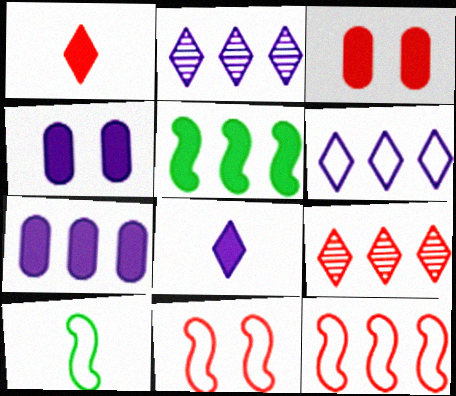[[1, 4, 5], 
[2, 3, 10], 
[3, 5, 8], 
[4, 9, 10]]